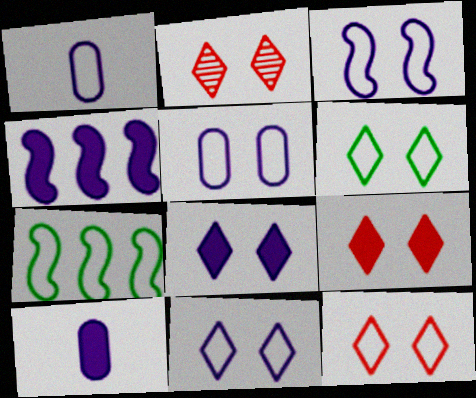[[1, 7, 12], 
[2, 6, 8], 
[2, 7, 10], 
[2, 9, 12], 
[3, 5, 11], 
[4, 8, 10], 
[6, 11, 12]]